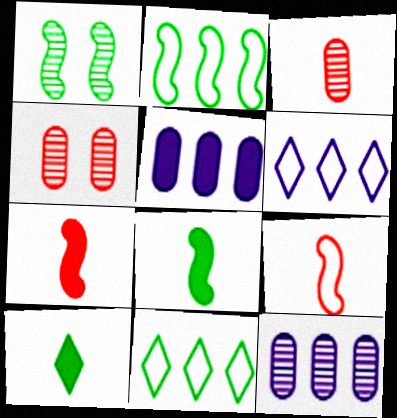[[1, 2, 8], 
[4, 6, 8]]